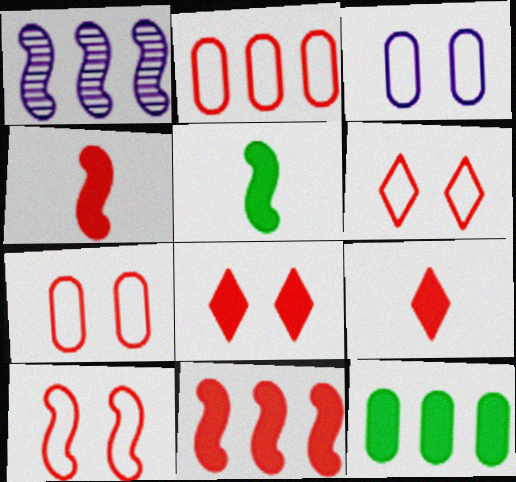[[1, 5, 10], 
[6, 7, 10]]